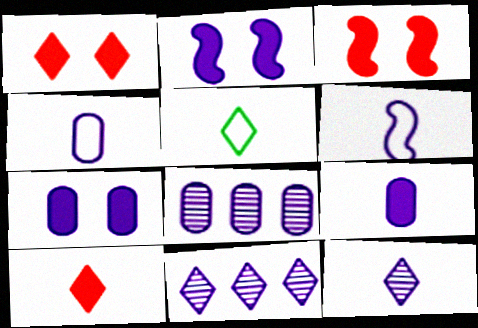[[1, 5, 11], 
[2, 4, 11], 
[3, 5, 8], 
[4, 7, 8], 
[5, 10, 12], 
[6, 7, 11], 
[6, 9, 12]]